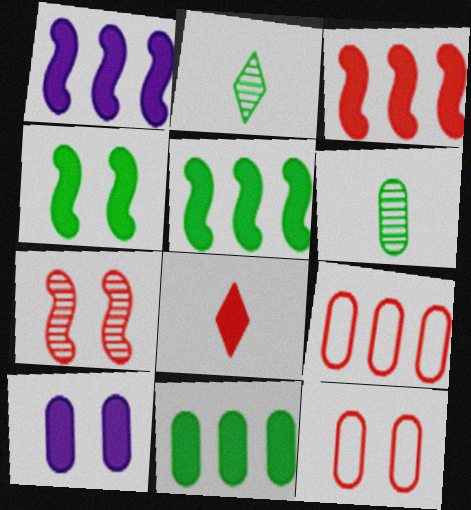[[1, 2, 12], 
[1, 3, 5], 
[5, 8, 10], 
[6, 9, 10], 
[7, 8, 9]]